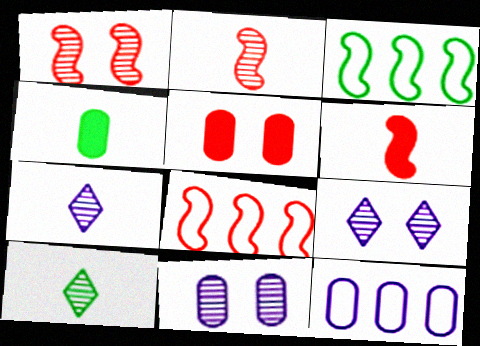[[1, 6, 8], 
[3, 5, 7], 
[4, 8, 9]]